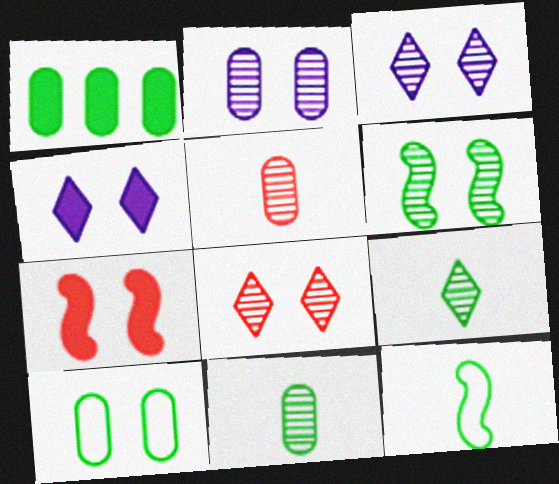[[1, 10, 11], 
[2, 6, 8], 
[3, 7, 10]]